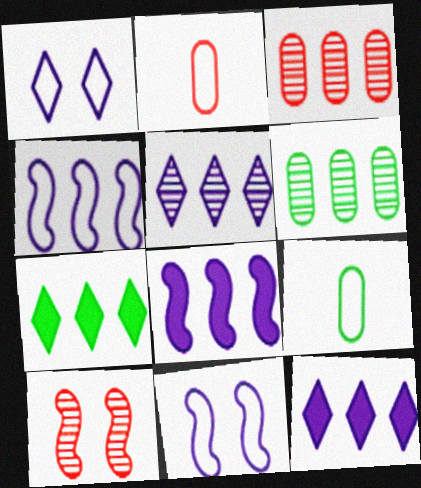[[3, 4, 7], 
[9, 10, 12]]